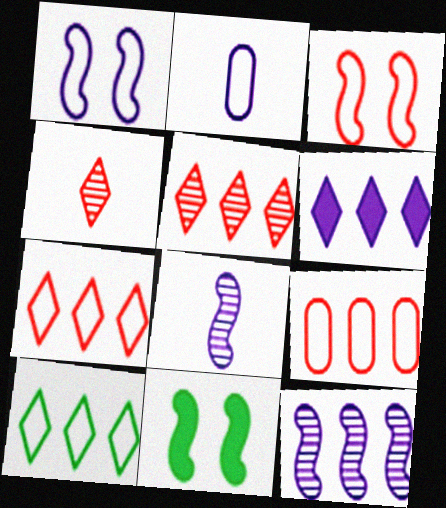[[2, 3, 10], 
[2, 5, 11], 
[5, 6, 10]]